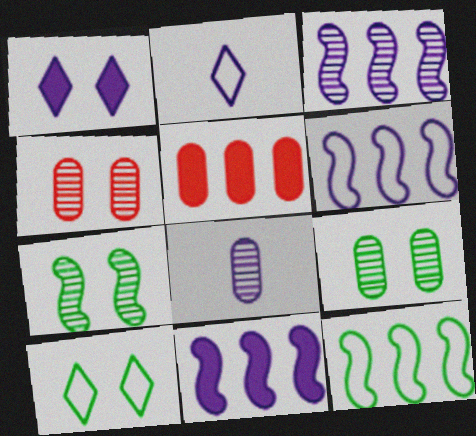[[1, 6, 8], 
[2, 5, 7], 
[3, 6, 11]]